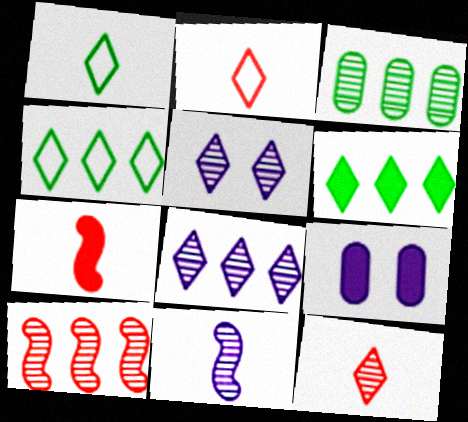[[1, 9, 10], 
[2, 5, 6], 
[3, 8, 10], 
[6, 7, 9]]